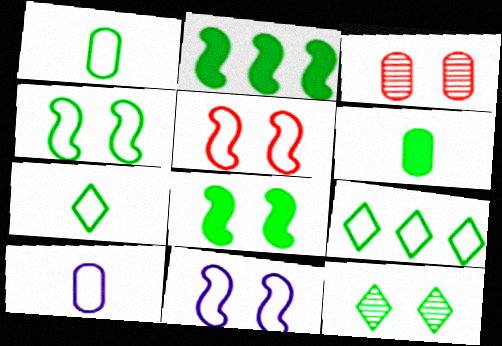[[1, 2, 12], 
[1, 4, 9], 
[4, 5, 11], 
[5, 9, 10]]